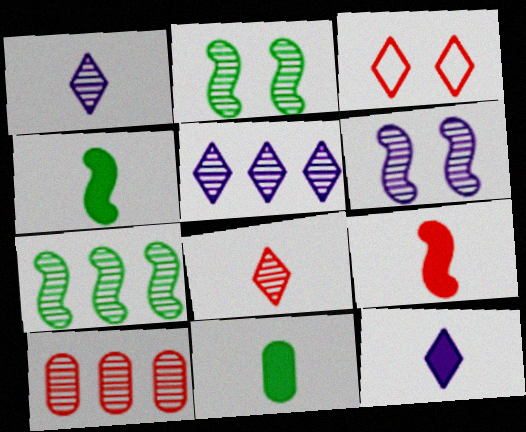[[1, 2, 10], 
[3, 9, 10], 
[5, 7, 10], 
[9, 11, 12]]